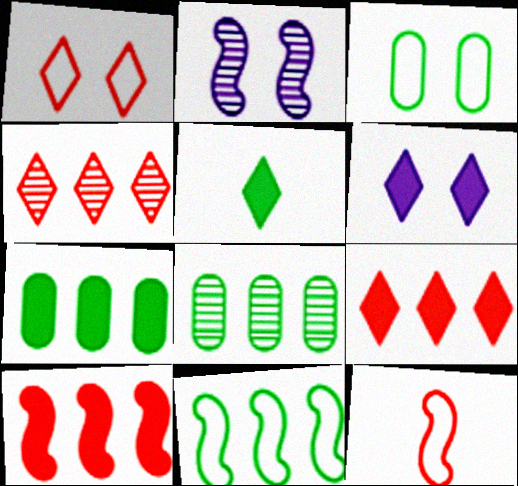[[5, 6, 9], 
[6, 8, 12]]